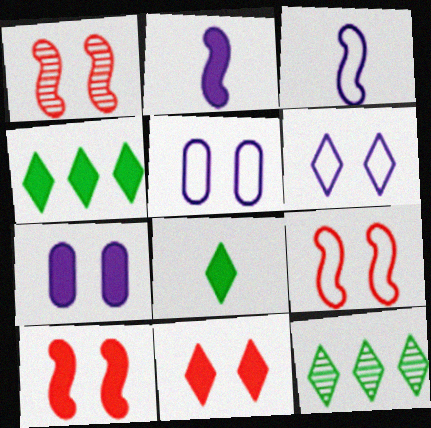[[1, 9, 10]]